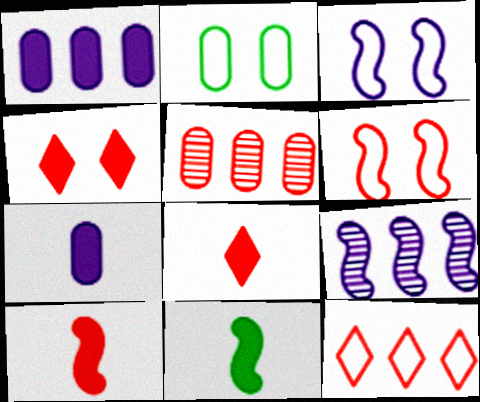[[1, 4, 11], 
[2, 5, 7], 
[2, 8, 9], 
[5, 6, 8], 
[6, 9, 11], 
[7, 8, 11]]